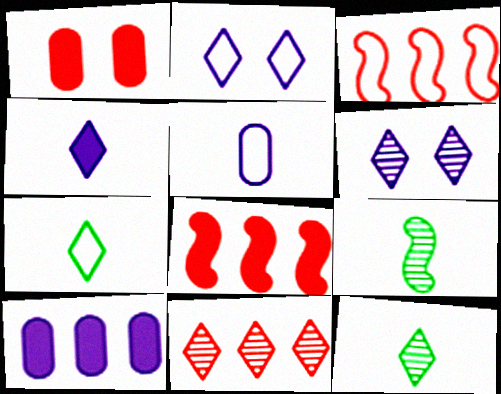[[6, 11, 12]]